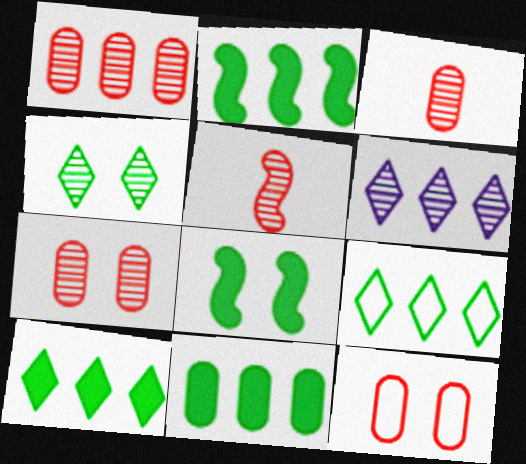[[1, 3, 7], 
[2, 10, 11]]